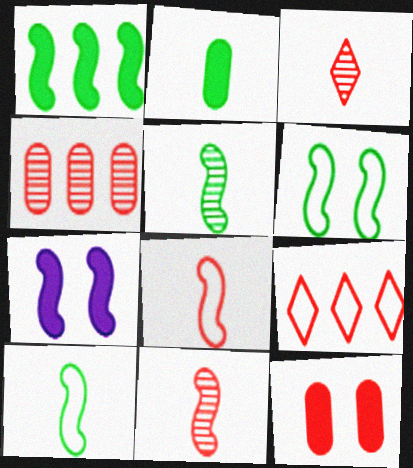[[1, 5, 6], 
[9, 11, 12]]